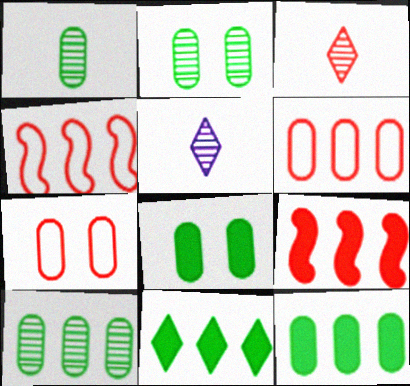[[1, 2, 10], 
[3, 7, 9], 
[4, 5, 8]]